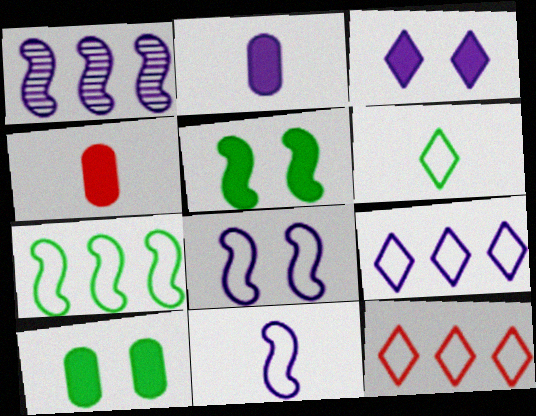[]